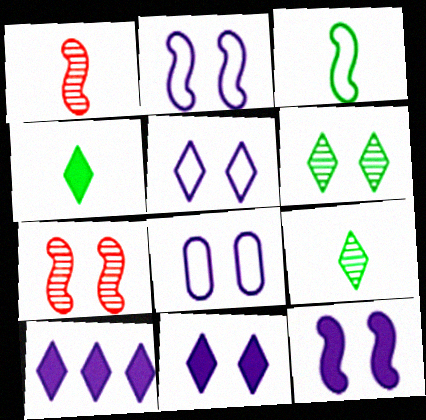[[2, 5, 8]]